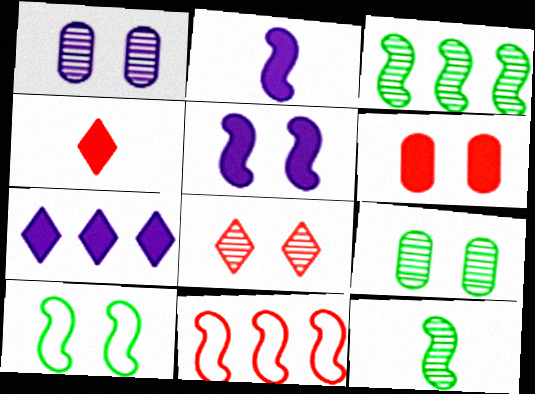[[5, 11, 12]]